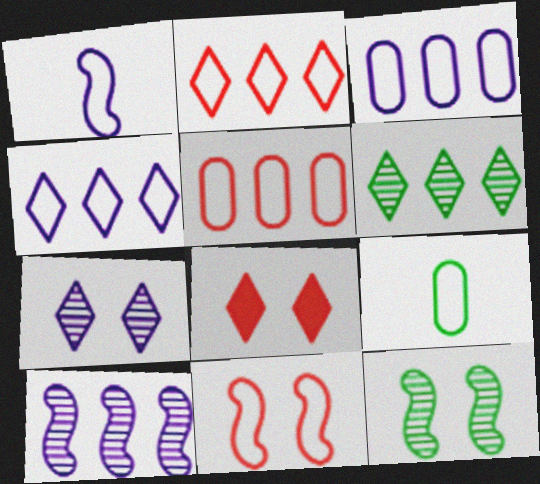[[4, 9, 11], 
[8, 9, 10]]